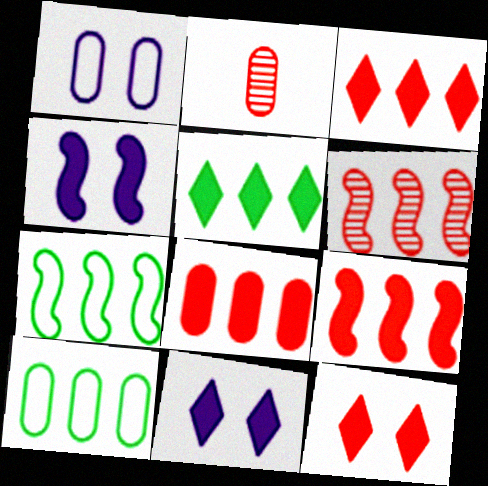[[2, 7, 11], 
[3, 8, 9]]